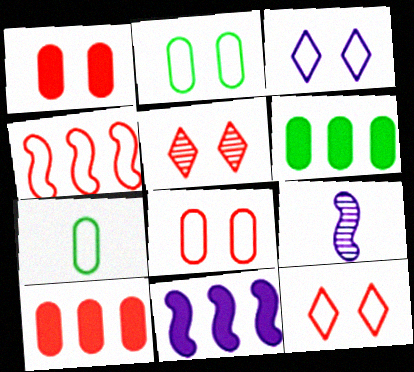[[3, 4, 7], 
[5, 7, 11], 
[6, 9, 12]]